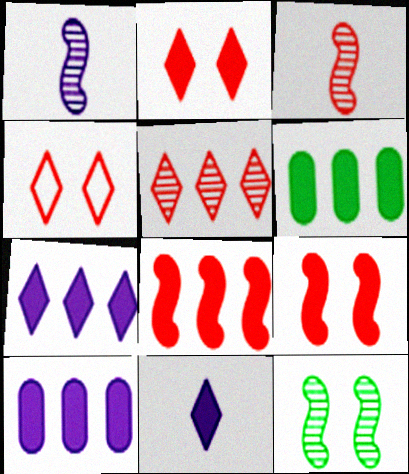[[1, 4, 6], 
[6, 7, 8], 
[6, 9, 11]]